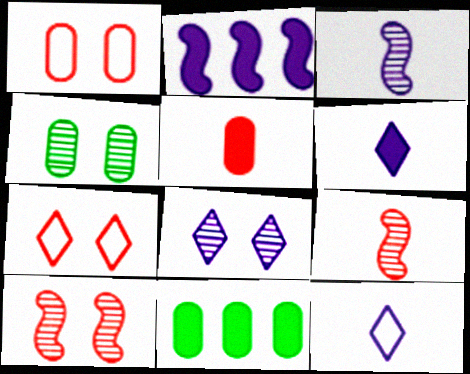[[3, 7, 11], 
[4, 8, 10], 
[10, 11, 12]]